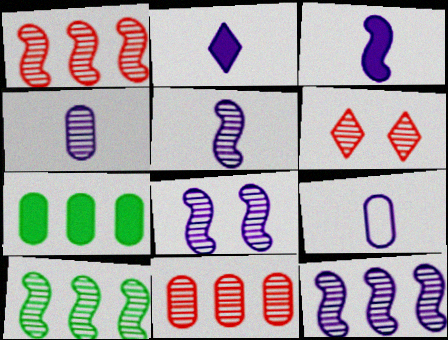[[1, 10, 12], 
[2, 5, 9], 
[4, 6, 10], 
[5, 8, 12]]